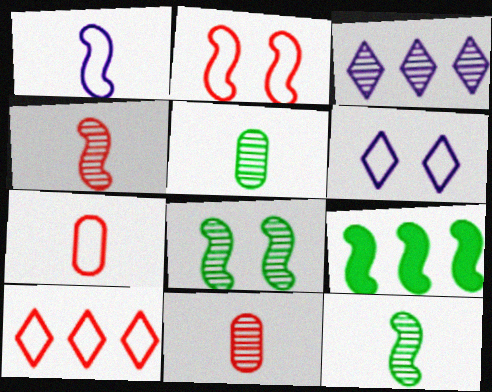[[2, 7, 10], 
[3, 8, 11], 
[6, 9, 11]]